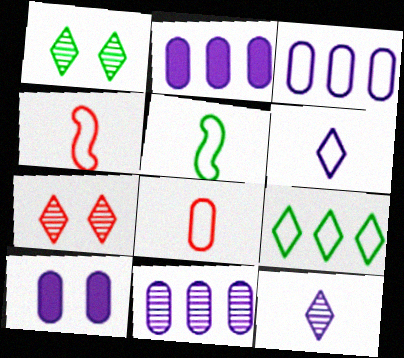[[1, 2, 4], 
[2, 3, 11], 
[2, 5, 7], 
[5, 6, 8]]